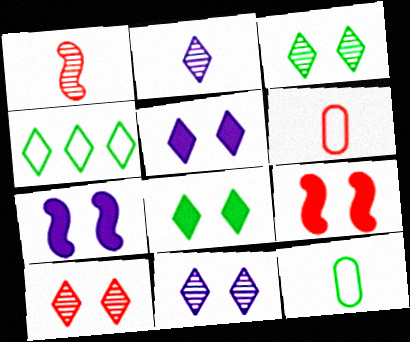[[3, 10, 11]]